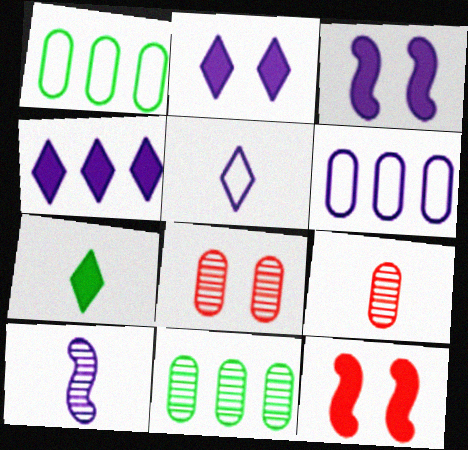[[2, 6, 10], 
[5, 11, 12]]